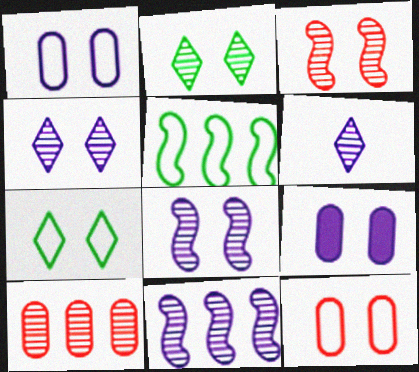[[3, 7, 9]]